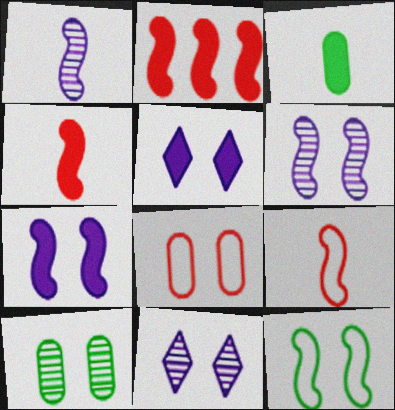[[1, 2, 12], 
[2, 3, 5]]